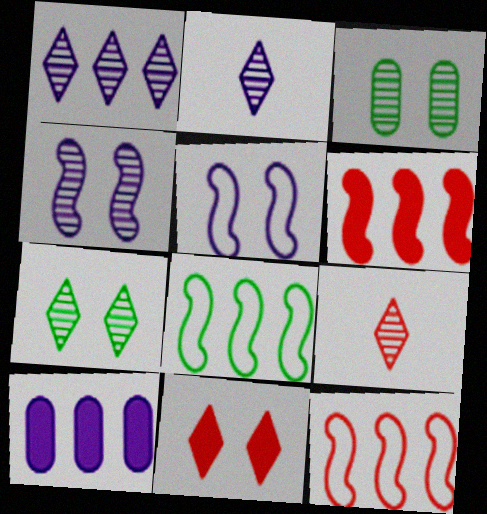[[1, 7, 9], 
[2, 5, 10], 
[3, 5, 11]]